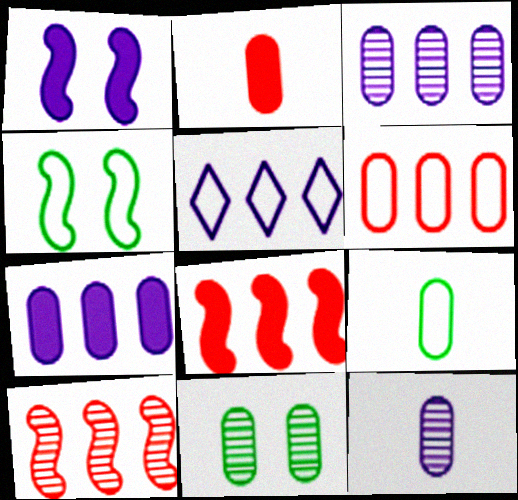[[1, 5, 12], 
[2, 9, 12]]